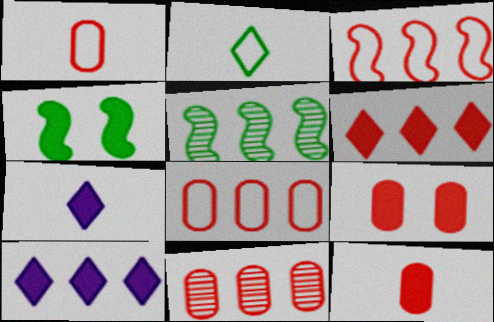[[1, 9, 11], 
[3, 6, 11], 
[4, 10, 12], 
[5, 8, 10]]